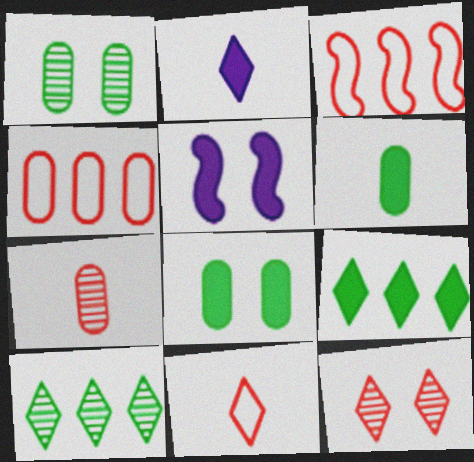[[1, 2, 3]]